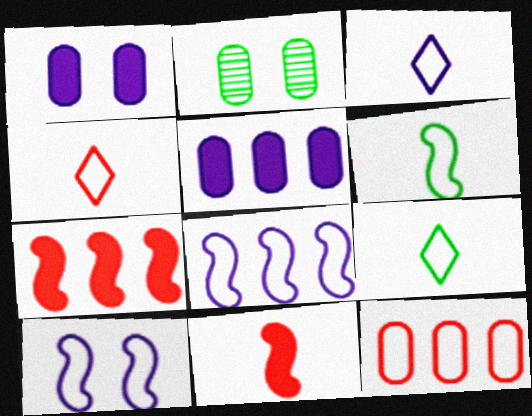[[2, 3, 7], 
[3, 4, 9], 
[9, 10, 12]]